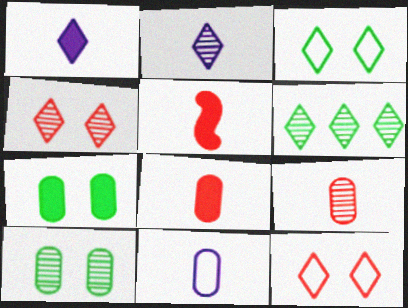[[1, 6, 12], 
[2, 4, 6]]